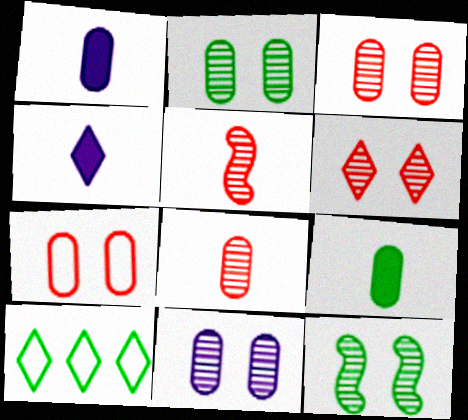[[2, 3, 11], 
[4, 6, 10], 
[6, 11, 12], 
[9, 10, 12]]